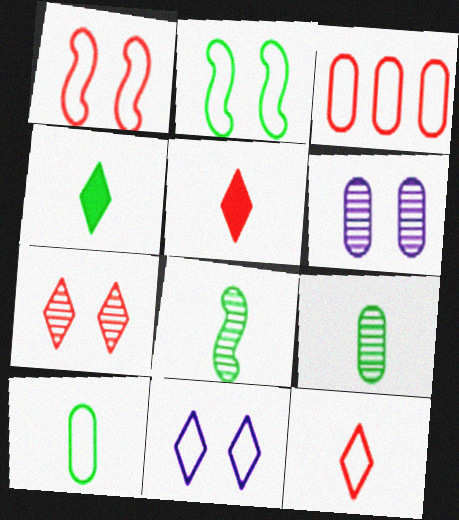[[1, 3, 12], 
[4, 8, 10]]